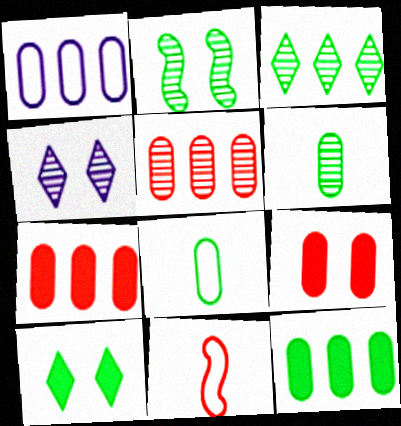[[1, 5, 12], 
[1, 6, 9], 
[2, 3, 6], 
[4, 11, 12]]